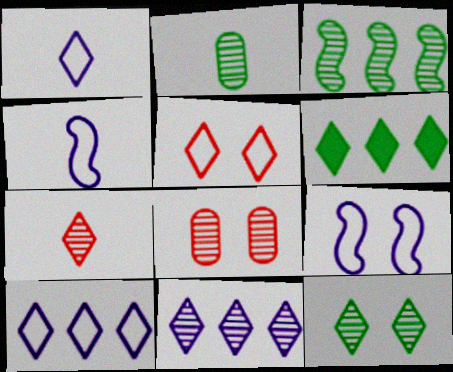[[2, 3, 12], 
[4, 6, 8], 
[7, 11, 12]]